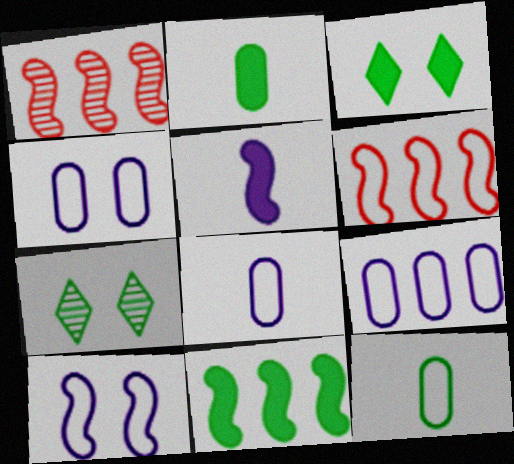[[1, 3, 8], 
[2, 3, 11], 
[4, 8, 9], 
[7, 11, 12]]